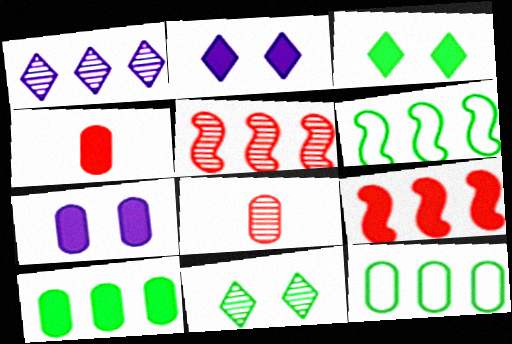[[1, 9, 12], 
[2, 6, 8], 
[4, 7, 10], 
[7, 8, 12]]